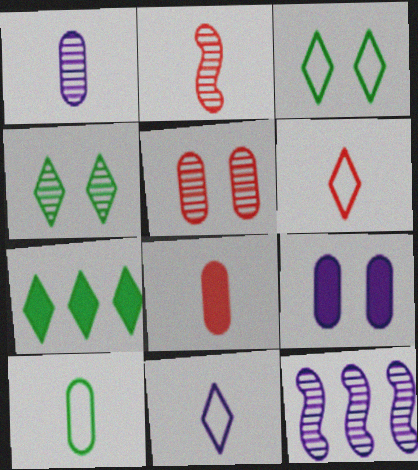[[1, 8, 10], 
[2, 6, 8], 
[3, 8, 12], 
[9, 11, 12]]